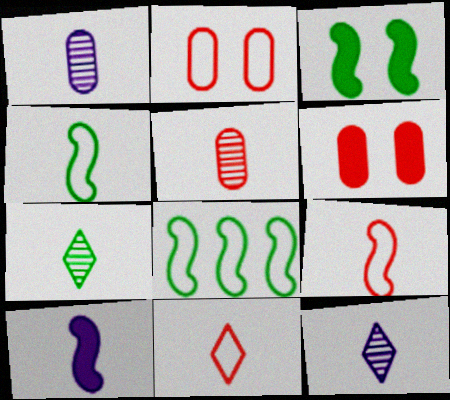[[6, 8, 12]]